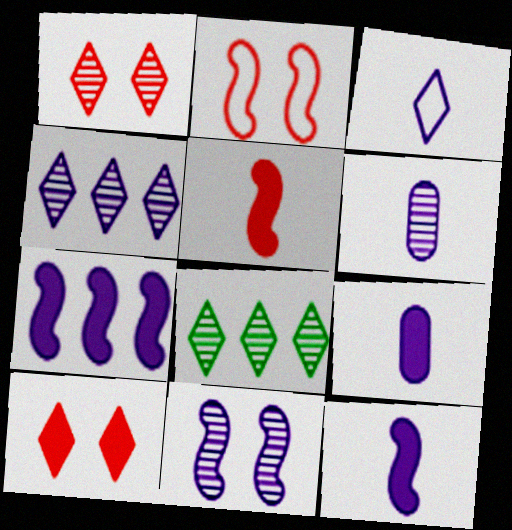[[2, 8, 9], 
[3, 6, 12], 
[3, 8, 10], 
[4, 6, 11]]